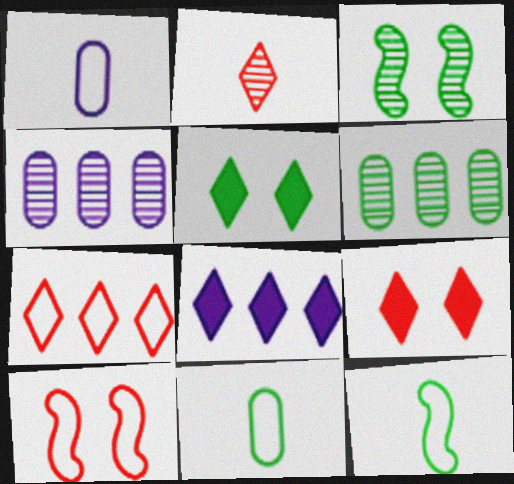[[2, 3, 4], 
[2, 7, 9], 
[4, 9, 12], 
[5, 6, 12]]